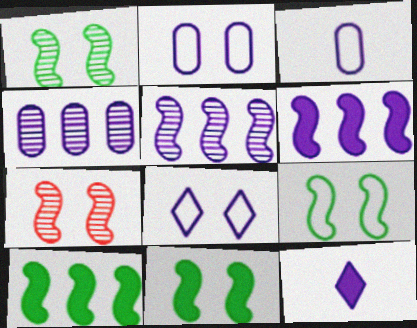[[1, 9, 11], 
[2, 5, 12]]